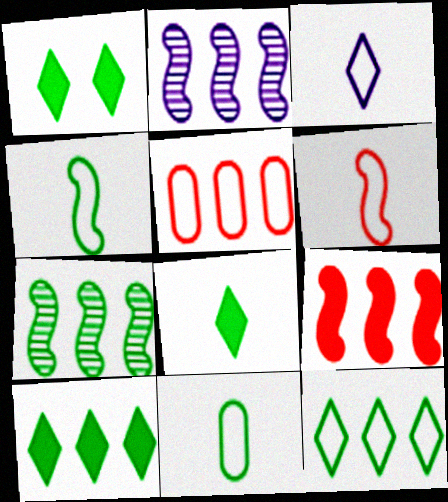[[1, 7, 11], 
[1, 8, 10], 
[2, 5, 10], 
[3, 6, 11]]